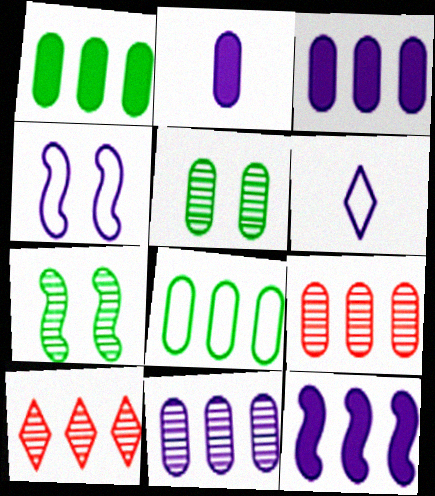[[3, 8, 9], 
[8, 10, 12]]